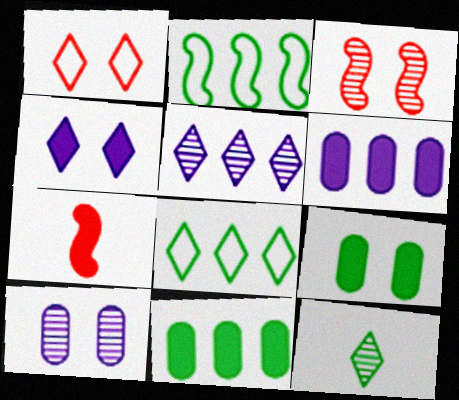[[2, 9, 12], 
[4, 7, 11], 
[7, 8, 10]]